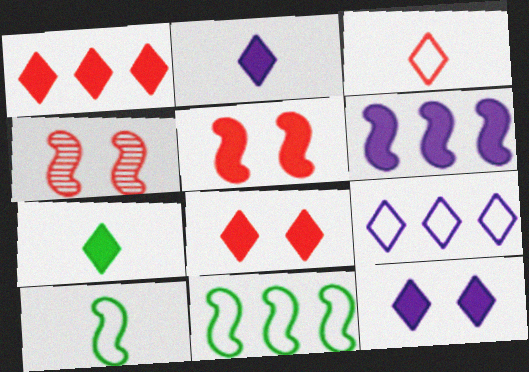[[1, 7, 12], 
[4, 6, 10]]